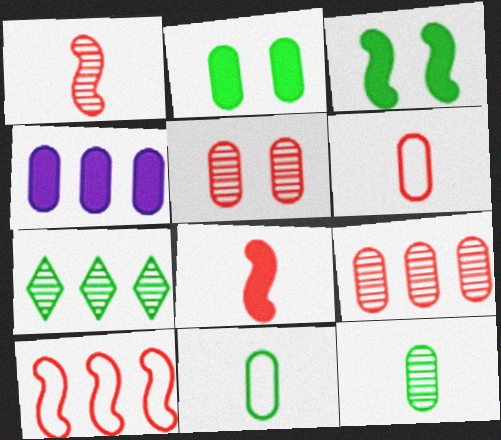[[3, 7, 11], 
[4, 5, 11], 
[4, 7, 10]]